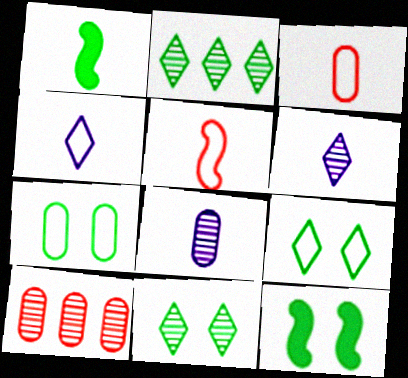[[1, 2, 7], 
[1, 3, 6], 
[4, 10, 12], 
[7, 11, 12]]